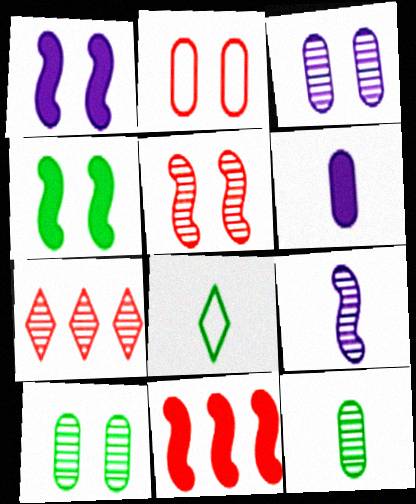[[3, 8, 11], 
[7, 9, 10]]